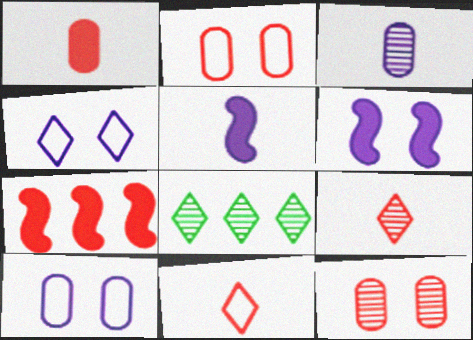[[2, 5, 8], 
[2, 7, 9], 
[7, 11, 12]]